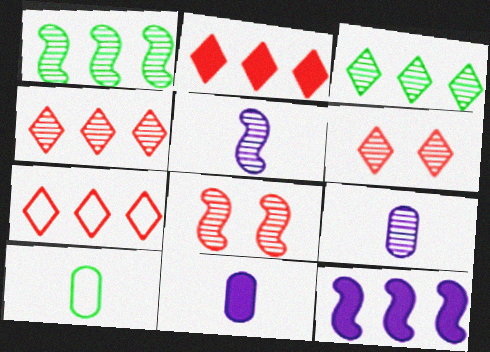[[1, 5, 8], 
[1, 6, 9], 
[2, 4, 7], 
[3, 8, 9], 
[6, 10, 12]]